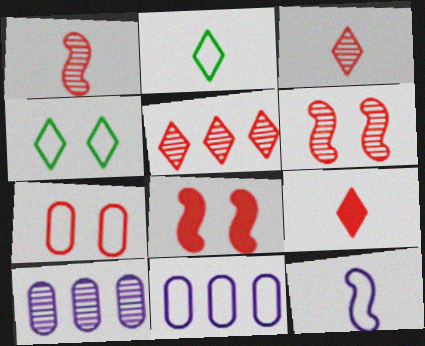[[2, 8, 10]]